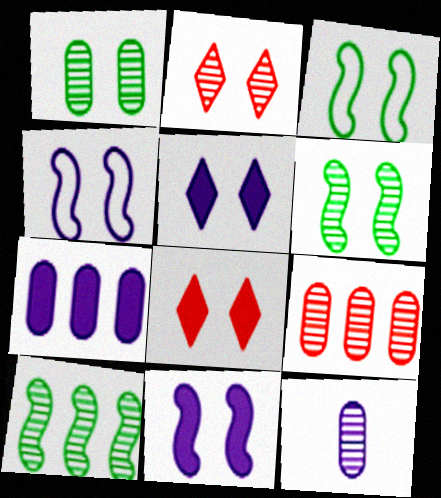[[1, 4, 8], 
[1, 9, 12], 
[2, 10, 12]]